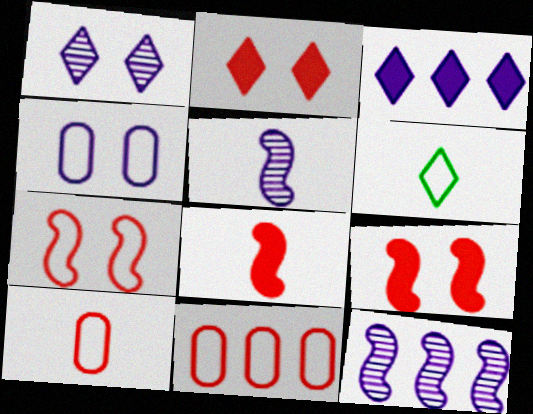[[3, 4, 5]]